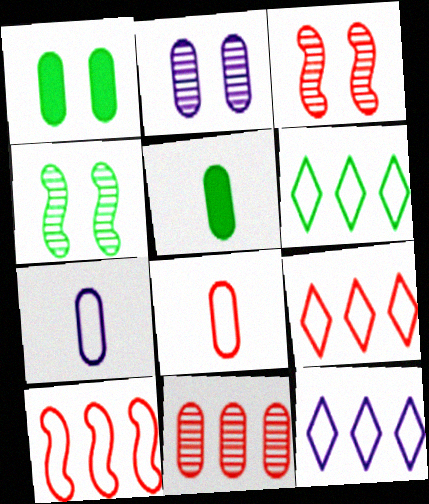[[1, 7, 11], 
[3, 5, 12], 
[4, 5, 6], 
[6, 9, 12]]